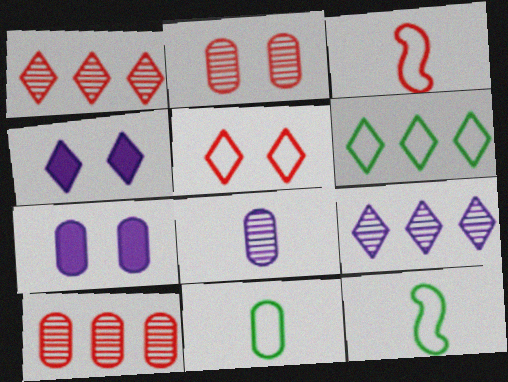[[1, 7, 12], 
[4, 10, 12], 
[7, 10, 11]]